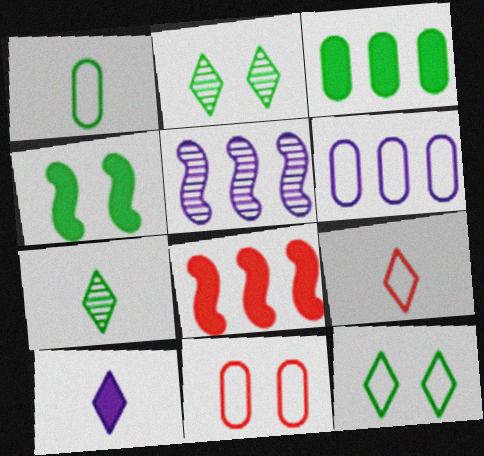[[1, 6, 11], 
[7, 9, 10]]